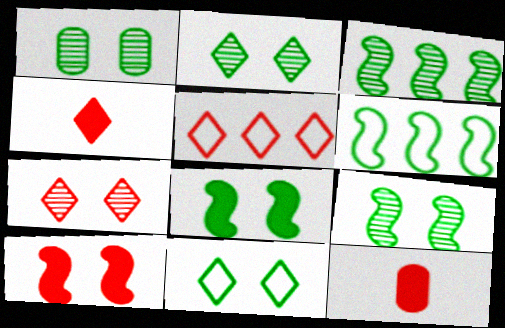[[1, 2, 9], 
[1, 8, 11], 
[4, 5, 7]]